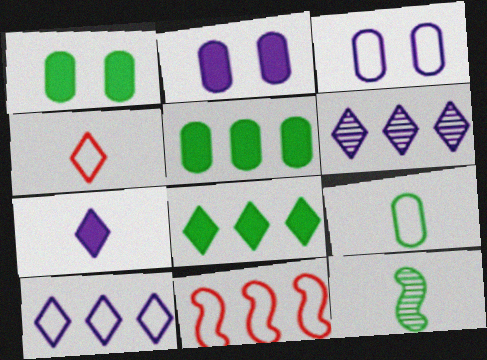[[5, 6, 11]]